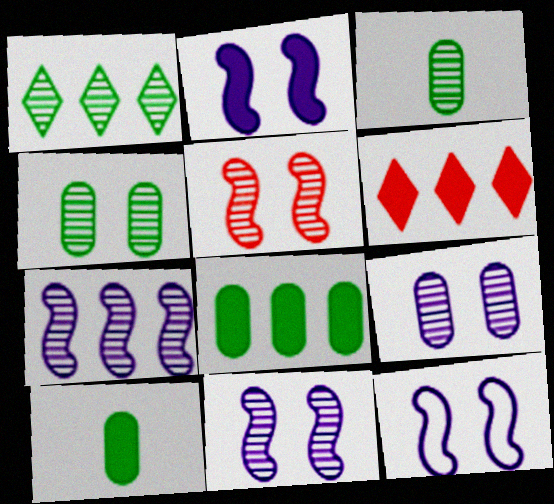[[2, 6, 10], 
[2, 11, 12], 
[3, 6, 12]]